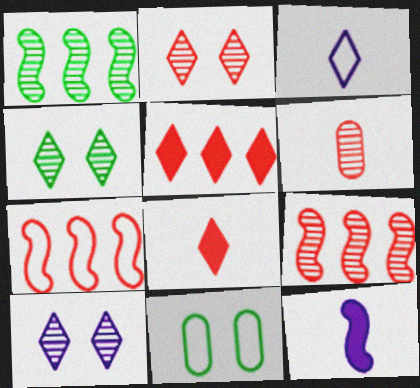[[1, 6, 10], 
[2, 4, 10], 
[2, 6, 9], 
[3, 4, 5], 
[3, 7, 11]]